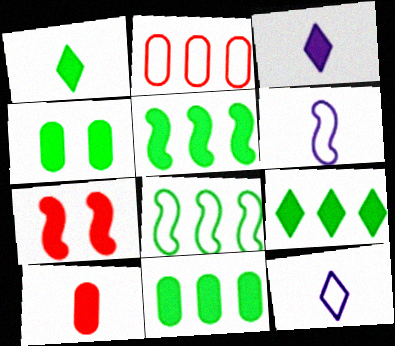[[1, 4, 5], 
[3, 7, 11], 
[5, 9, 11]]